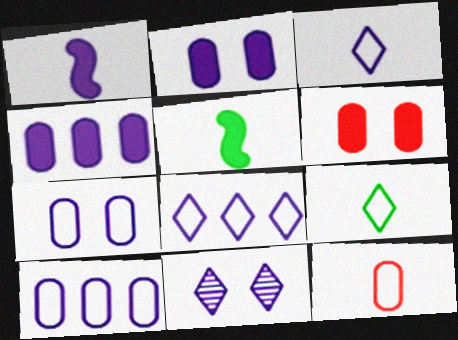[[1, 10, 11]]